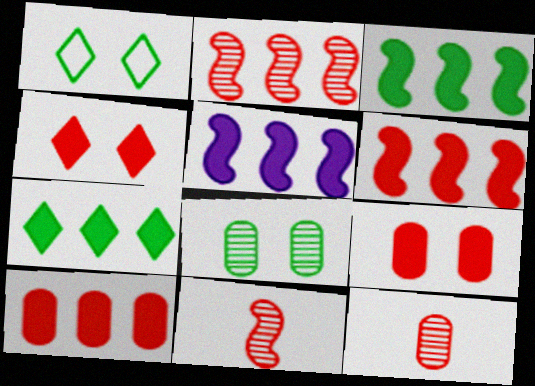[[1, 5, 12], 
[3, 5, 6], 
[5, 7, 10]]